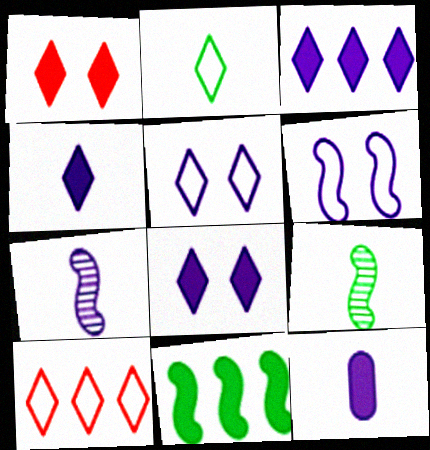[[1, 11, 12], 
[2, 5, 10], 
[3, 4, 8]]